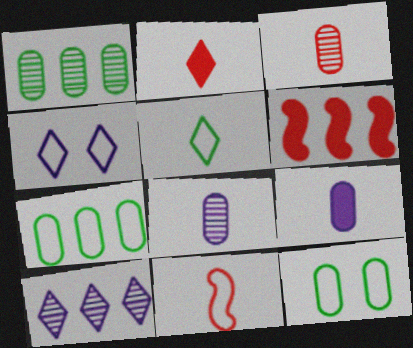[[2, 3, 11], 
[4, 7, 11], 
[6, 7, 10]]